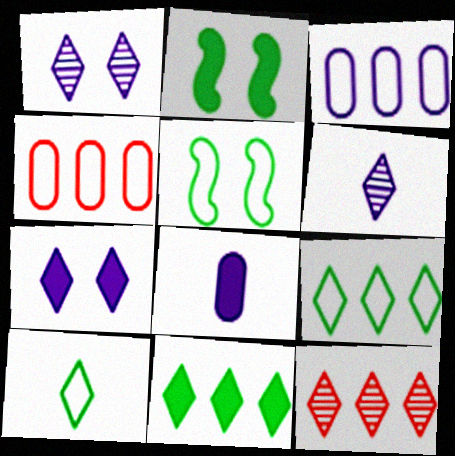[[2, 4, 6], 
[5, 8, 12], 
[7, 10, 12]]